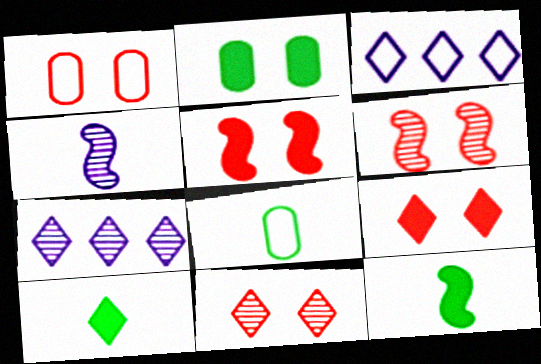[[1, 5, 11], 
[1, 6, 9], 
[1, 7, 12], 
[3, 10, 11], 
[5, 7, 8]]